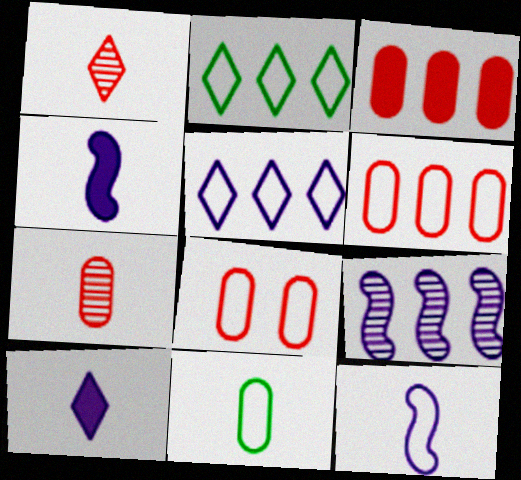[[1, 4, 11], 
[2, 3, 9], 
[2, 8, 12], 
[3, 7, 8]]